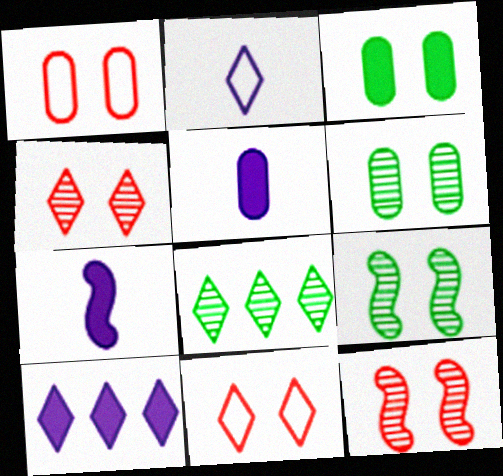[[1, 7, 8]]